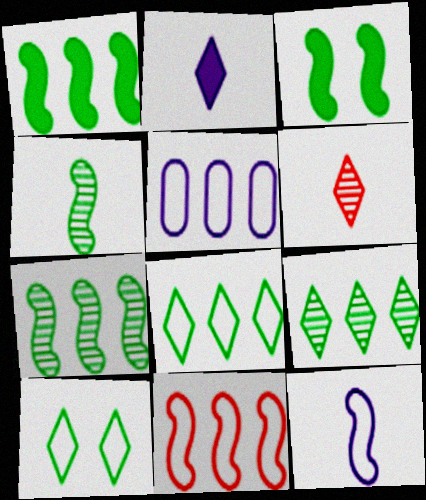[[3, 5, 6], 
[5, 8, 11]]